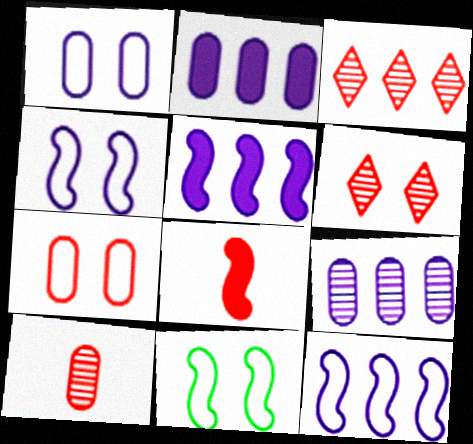[[3, 7, 8]]